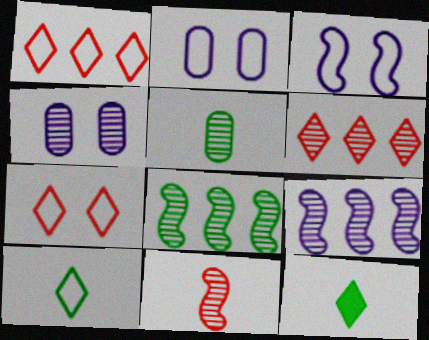[]